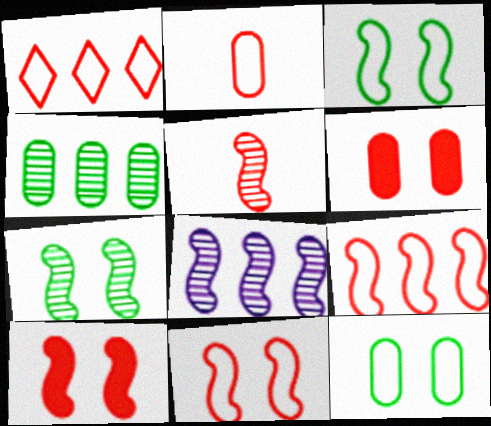[[1, 2, 11], 
[1, 5, 6], 
[5, 7, 8], 
[5, 9, 10]]